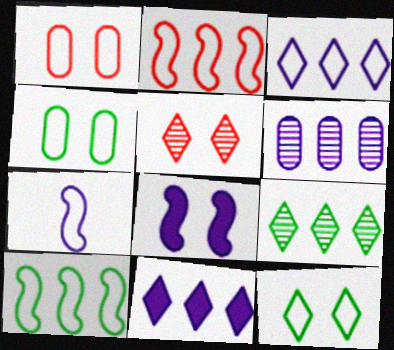[[4, 5, 8]]